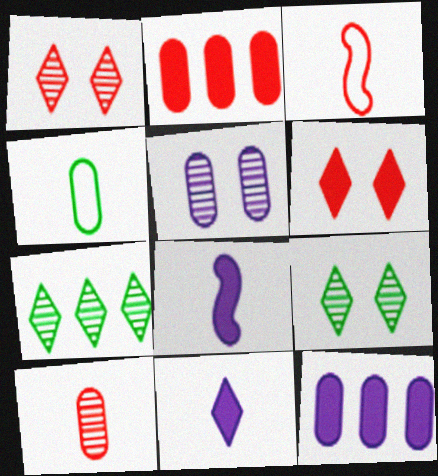[[1, 2, 3], 
[2, 4, 5], 
[3, 9, 12]]